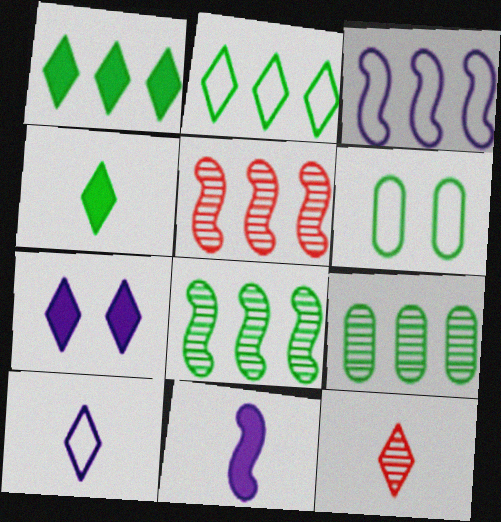[[2, 7, 12], 
[4, 6, 8], 
[4, 10, 12]]